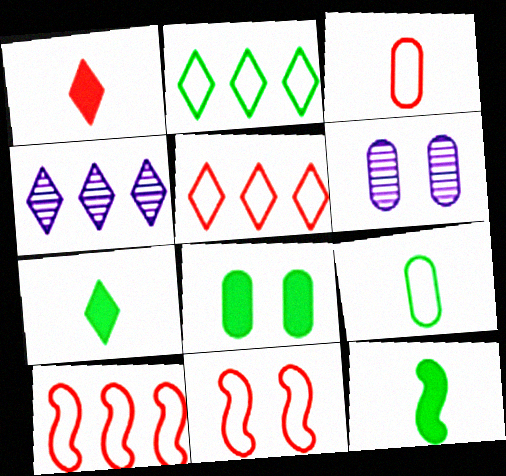[[3, 5, 11], 
[5, 6, 12], 
[6, 7, 10]]